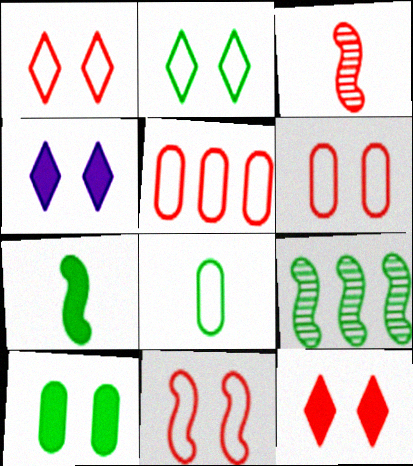[[1, 6, 11], 
[3, 5, 12]]